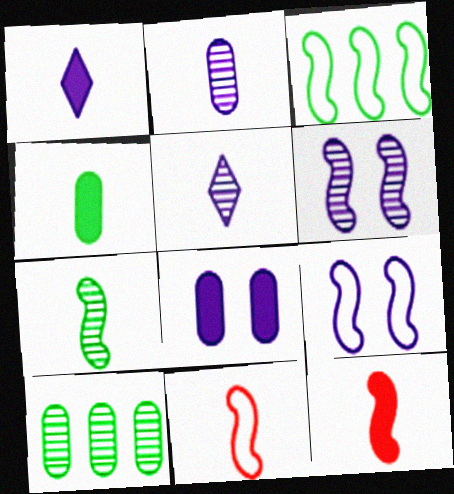[[1, 4, 12], 
[3, 6, 12], 
[3, 9, 11], 
[4, 5, 11]]